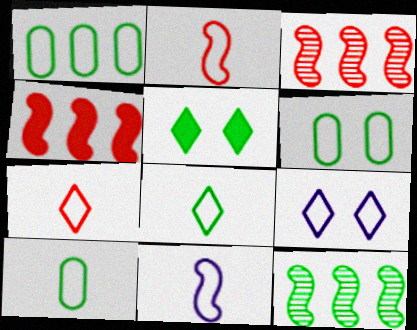[[1, 2, 9], 
[1, 6, 10], 
[5, 10, 12], 
[7, 10, 11]]